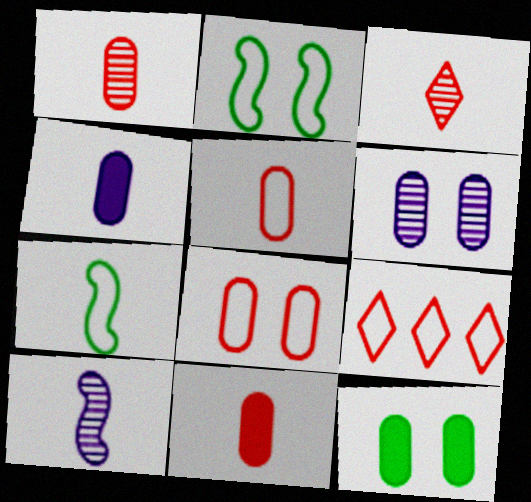[[1, 5, 11], 
[3, 4, 7], 
[6, 8, 12], 
[9, 10, 12]]